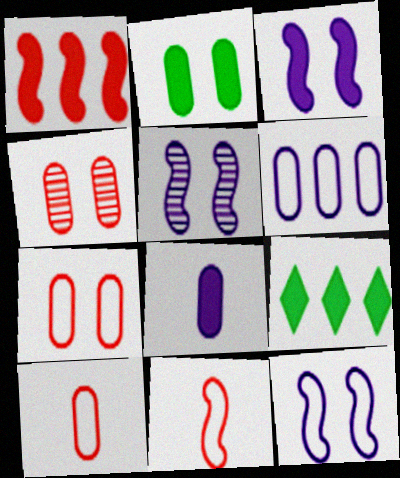[[3, 5, 12], 
[5, 9, 10]]